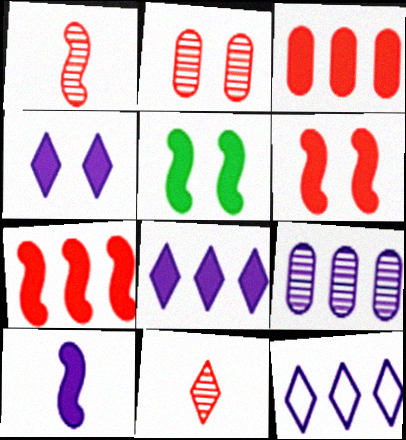[[5, 7, 10]]